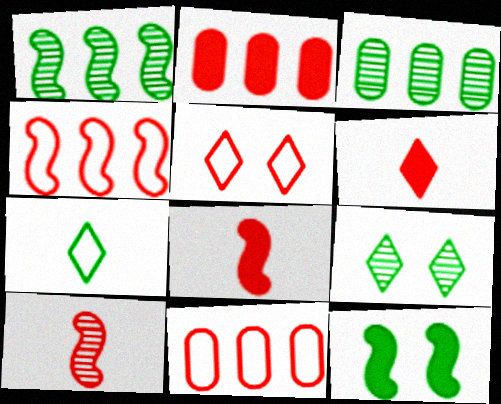[[2, 5, 10], 
[3, 7, 12]]